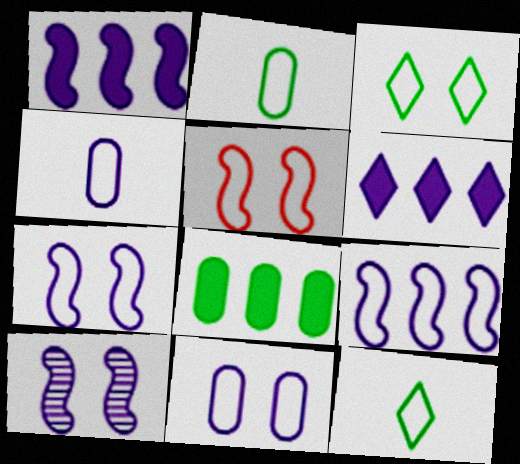[[3, 5, 11], 
[4, 6, 10]]